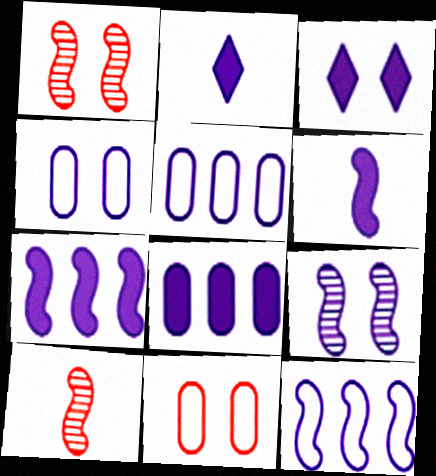[[2, 5, 9], 
[3, 4, 9], 
[3, 6, 8], 
[6, 9, 12]]